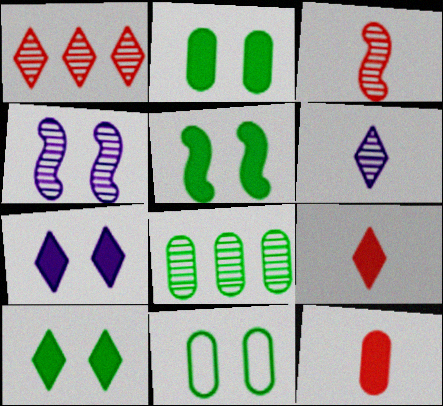[[2, 5, 10]]